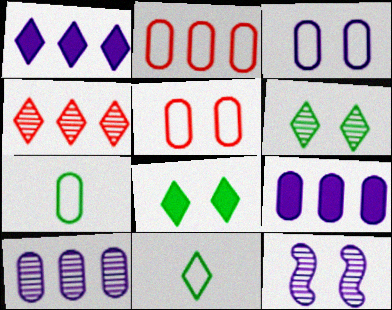[[2, 3, 7], 
[5, 8, 12]]